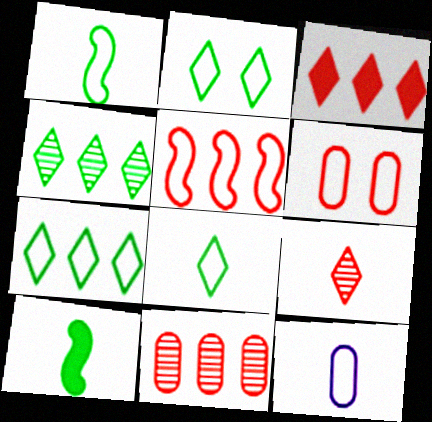[[2, 5, 12], 
[2, 7, 8], 
[3, 5, 11], 
[9, 10, 12]]